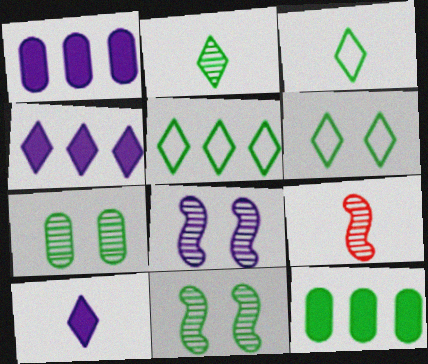[[1, 6, 9], 
[3, 5, 6], 
[3, 11, 12]]